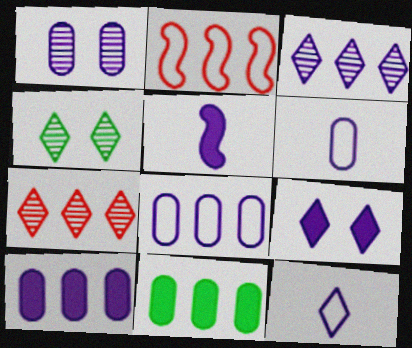[[1, 6, 10], 
[2, 3, 11], 
[3, 9, 12], 
[5, 9, 10]]